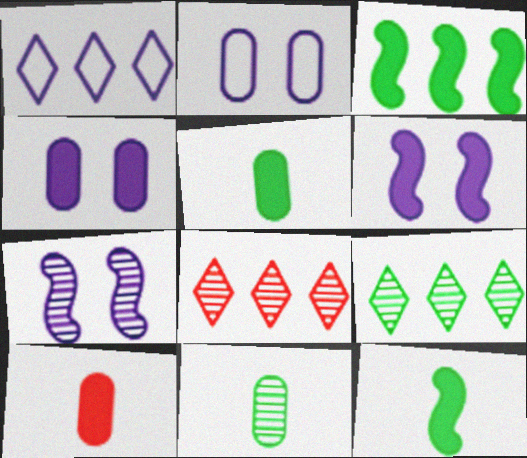[[2, 8, 12], 
[7, 8, 11]]